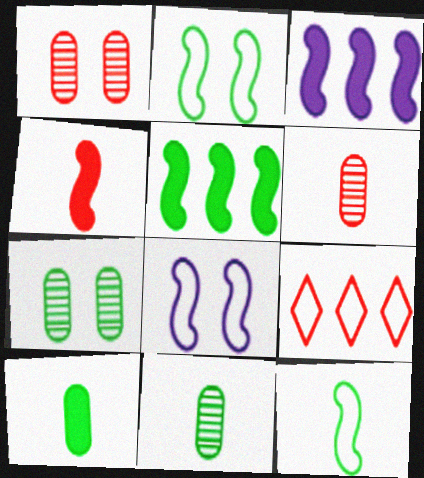[[1, 4, 9]]